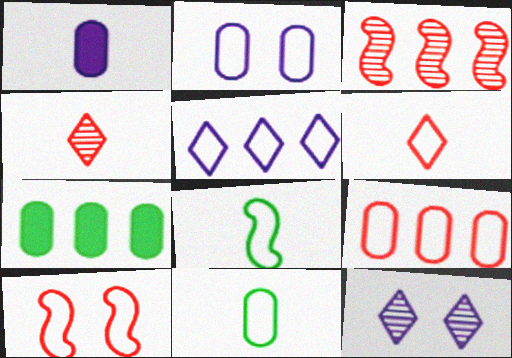[[1, 4, 8], 
[2, 9, 11], 
[3, 5, 7], 
[5, 10, 11], 
[6, 9, 10]]